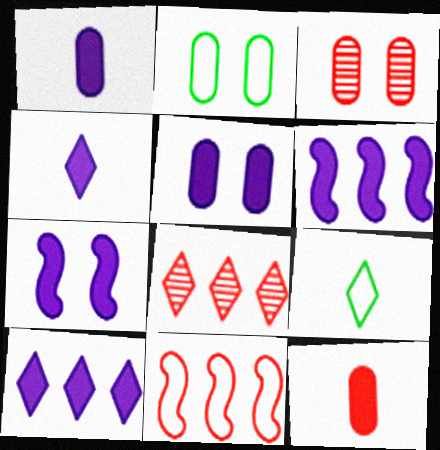[[1, 7, 10], 
[2, 3, 5], 
[3, 6, 9], 
[4, 5, 6]]